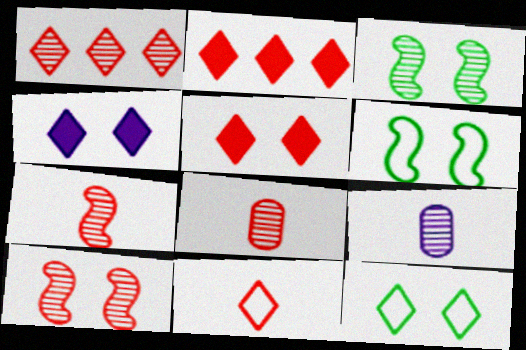[[1, 3, 9], 
[1, 5, 11], 
[1, 8, 10], 
[2, 6, 9]]